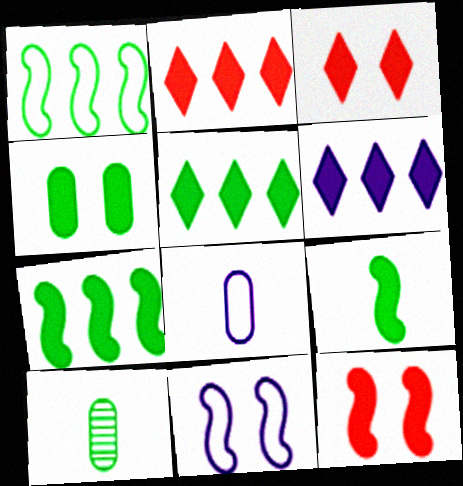[[2, 5, 6], 
[2, 10, 11], 
[4, 5, 9]]